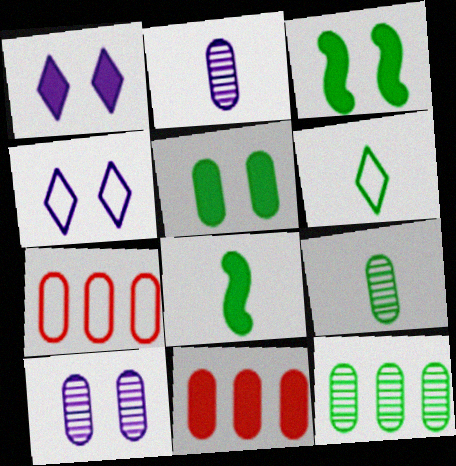[[1, 8, 11], 
[2, 5, 7], 
[3, 6, 12], 
[6, 8, 9]]